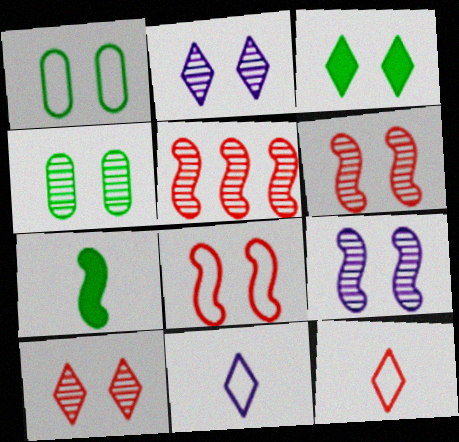[[2, 4, 6], 
[4, 9, 10]]